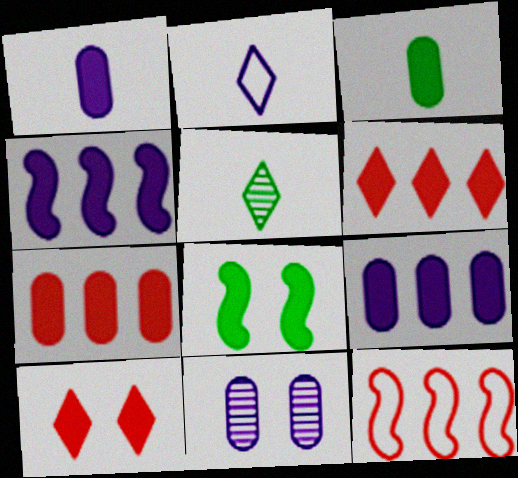[[1, 6, 8], 
[2, 4, 11], 
[3, 4, 10]]